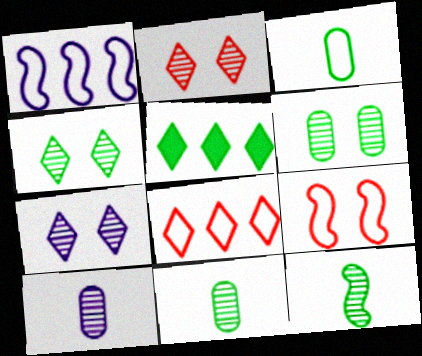[[2, 4, 7], 
[5, 9, 10]]